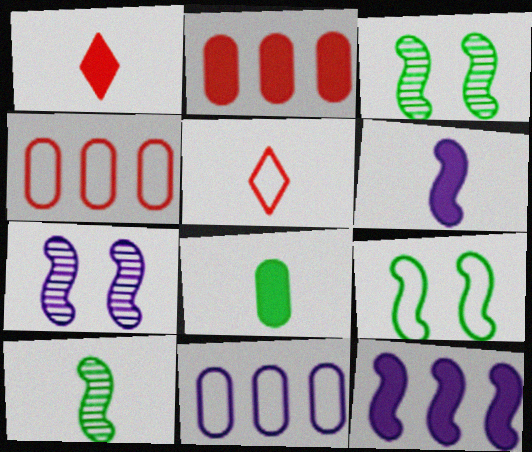[[1, 3, 11], 
[1, 6, 8], 
[5, 9, 11]]